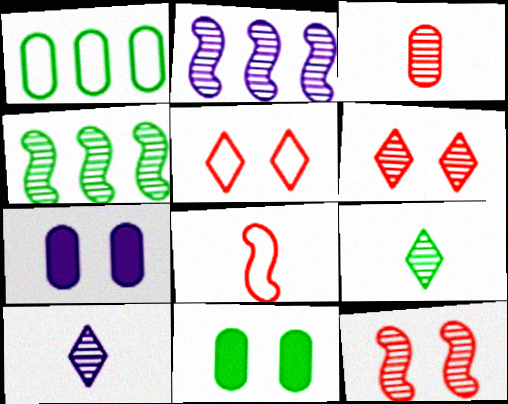[[1, 3, 7]]